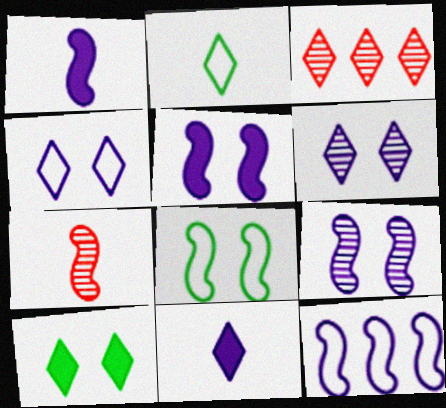[[1, 9, 12]]